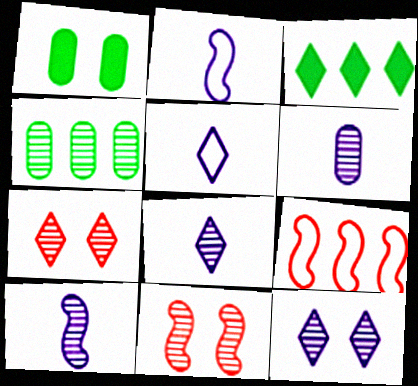[[1, 8, 9], 
[3, 5, 7], 
[4, 7, 10], 
[4, 8, 11], 
[6, 8, 10]]